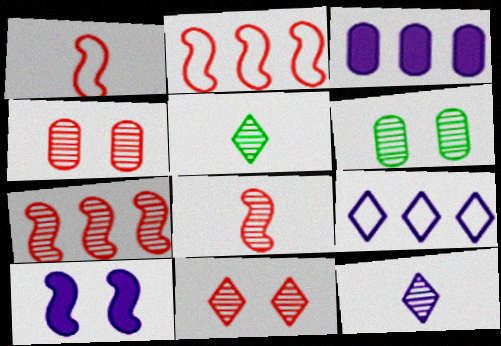[[6, 7, 12]]